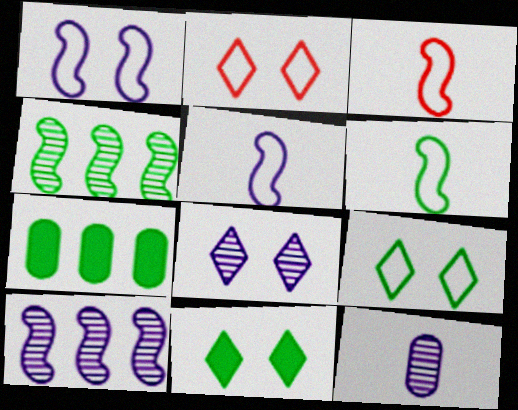[[2, 8, 11], 
[3, 5, 6], 
[3, 7, 8], 
[8, 10, 12]]